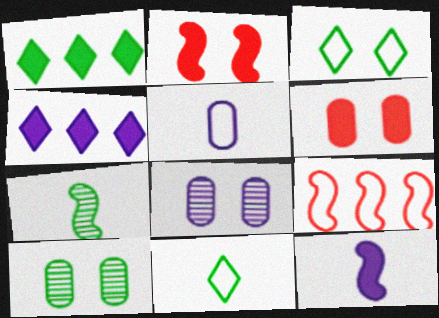[[1, 6, 12], 
[2, 3, 8], 
[3, 5, 9]]